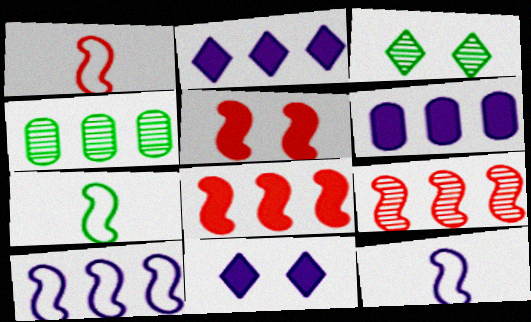[[1, 3, 6], 
[1, 4, 11], 
[1, 5, 9], 
[1, 7, 12]]